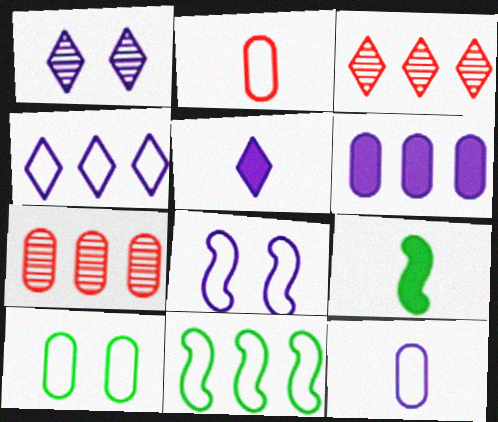[[1, 4, 5], 
[3, 6, 11], 
[4, 8, 12]]